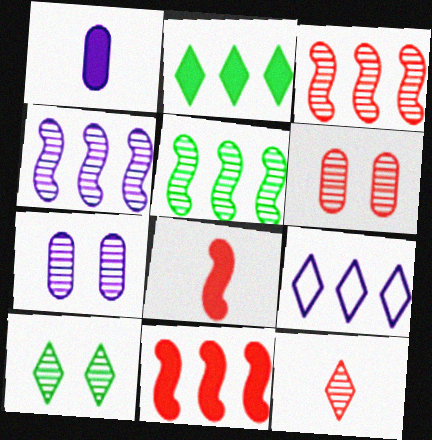[[3, 4, 5], 
[3, 6, 12], 
[5, 7, 12]]